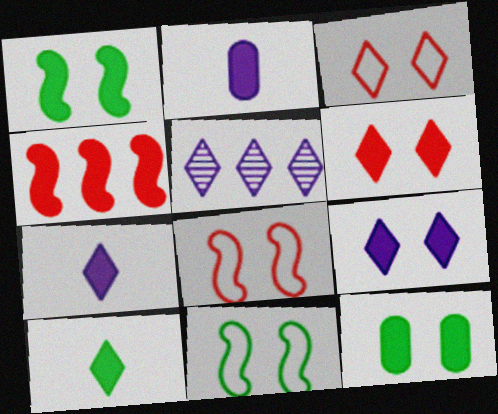[[3, 5, 10], 
[4, 7, 12]]